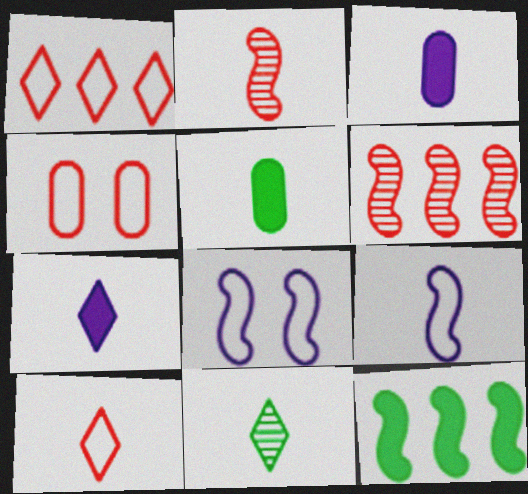[[2, 8, 12], 
[7, 10, 11]]